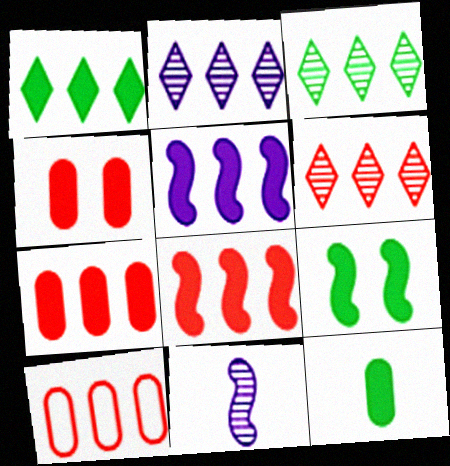[[1, 5, 7], 
[1, 9, 12], 
[2, 3, 6], 
[3, 5, 10], 
[6, 8, 10]]